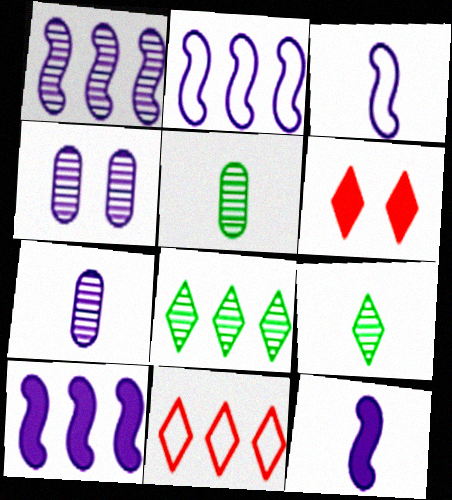[[1, 2, 10], 
[2, 5, 6]]